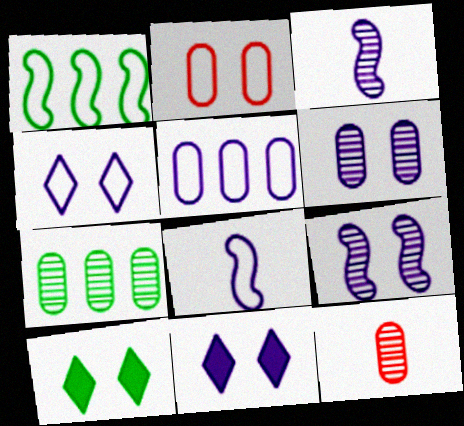[[1, 11, 12], 
[2, 9, 10], 
[3, 5, 11], 
[4, 5, 8], 
[6, 7, 12]]